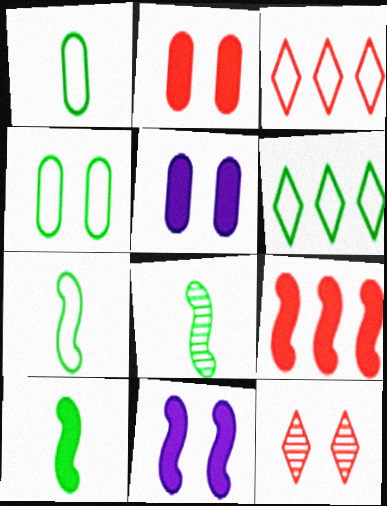[[3, 5, 8], 
[4, 6, 7], 
[4, 11, 12], 
[7, 8, 10], 
[9, 10, 11]]